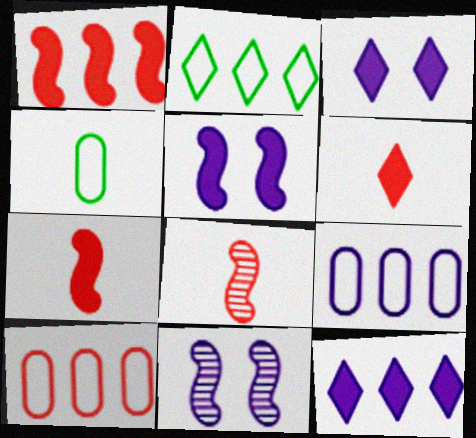[]